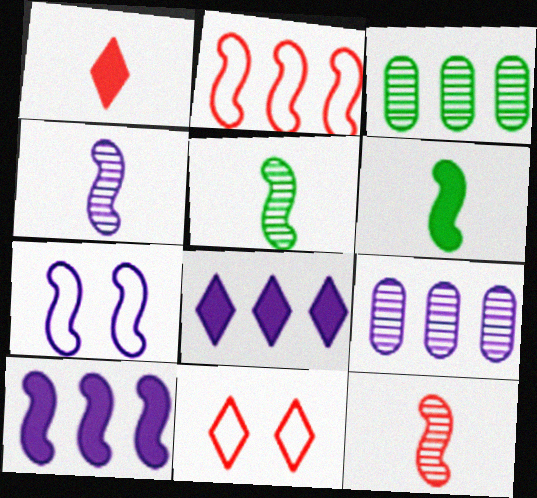[[1, 3, 7], 
[2, 3, 8], 
[4, 5, 12], 
[4, 7, 10], 
[6, 9, 11]]